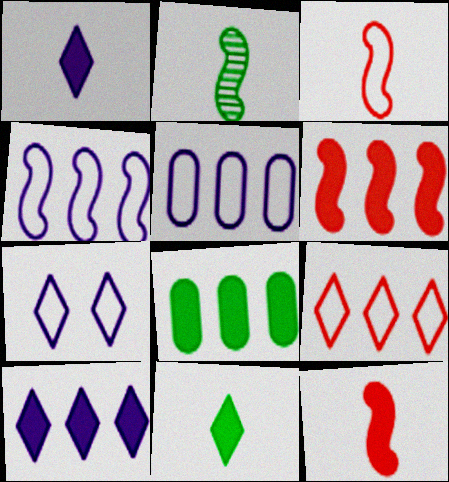[[6, 8, 10]]